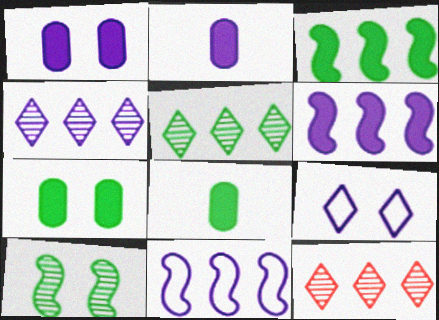[[4, 5, 12]]